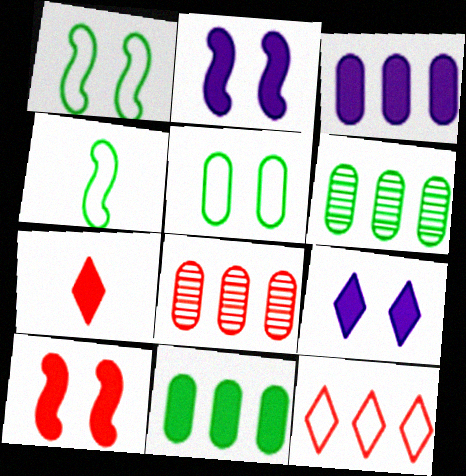[[2, 7, 11], 
[4, 8, 9]]